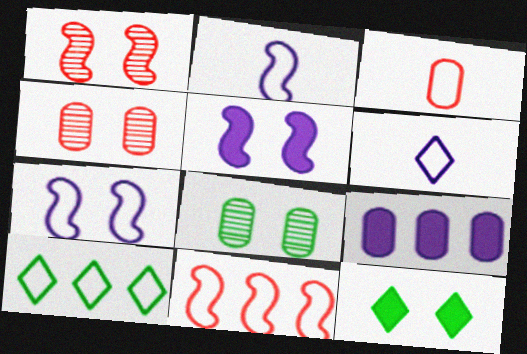[[3, 7, 10], 
[3, 8, 9], 
[4, 7, 12]]